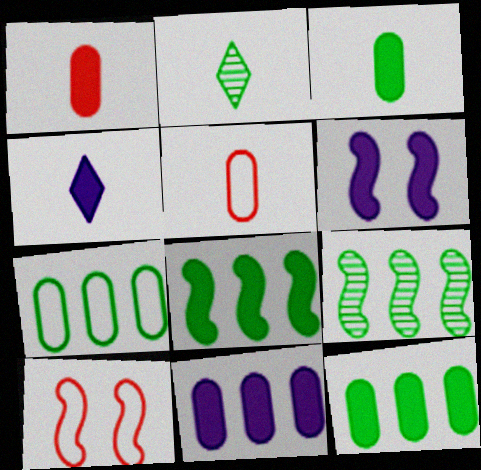[[2, 10, 11], 
[4, 6, 11]]